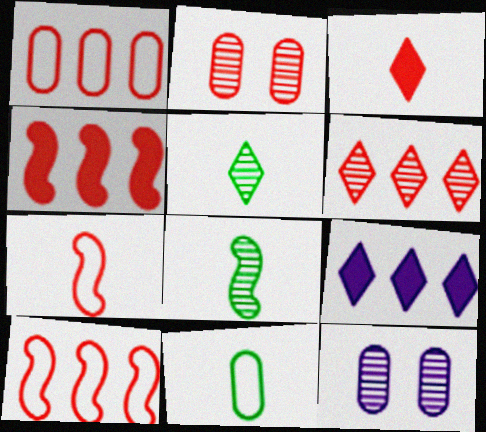[[1, 4, 6], 
[2, 3, 10], 
[6, 8, 12]]